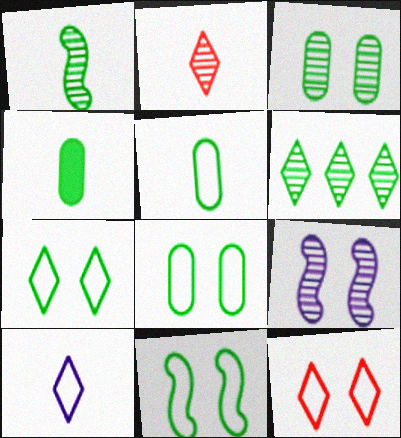[[1, 3, 6], 
[4, 6, 11], 
[7, 8, 11]]